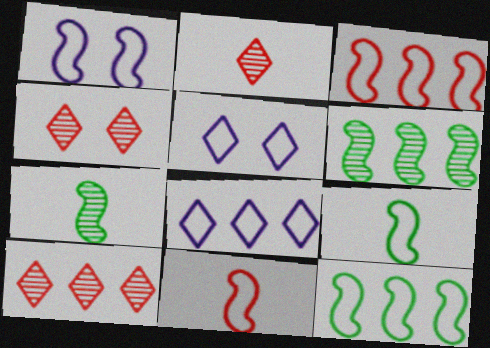[[1, 3, 9], 
[1, 11, 12], 
[2, 4, 10]]